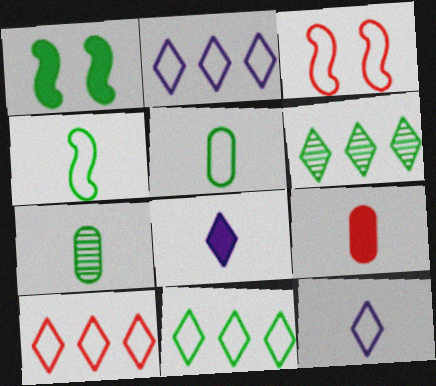[[1, 5, 6], 
[1, 7, 11], 
[2, 3, 5], 
[2, 10, 11]]